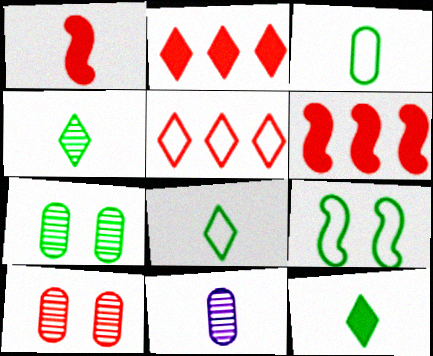[[1, 5, 10], 
[1, 8, 11], 
[2, 9, 11], 
[4, 8, 12]]